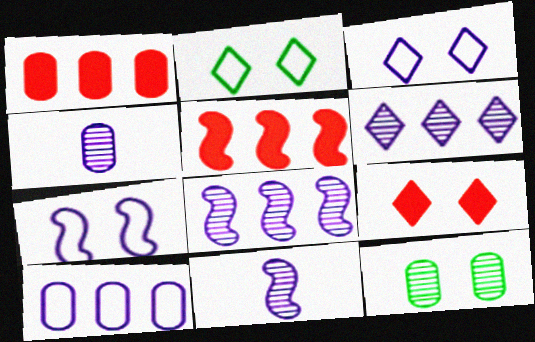[[1, 2, 11], 
[2, 4, 5], 
[7, 9, 12]]